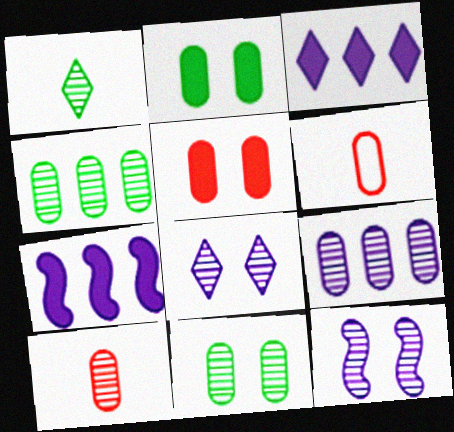[[2, 6, 9], 
[9, 10, 11]]